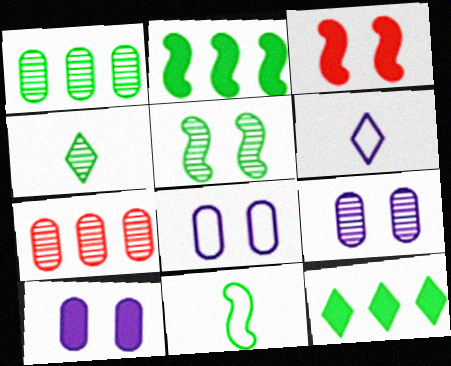[[1, 3, 6], 
[1, 4, 5], 
[2, 5, 11], 
[8, 9, 10]]